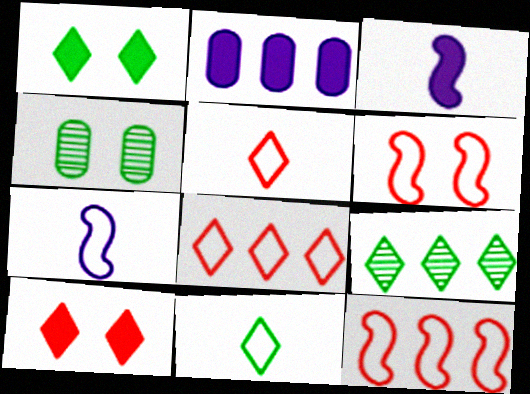[[1, 9, 11], 
[2, 9, 12], 
[3, 4, 8]]